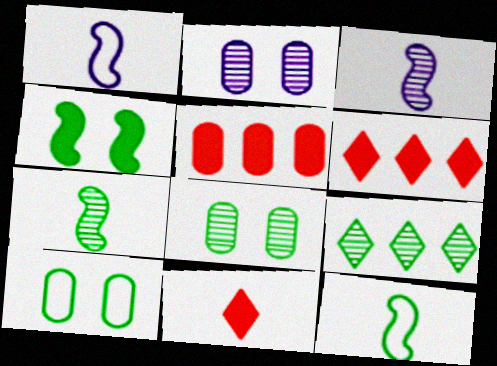[[1, 6, 8], 
[2, 6, 12], 
[3, 6, 10], 
[7, 8, 9]]